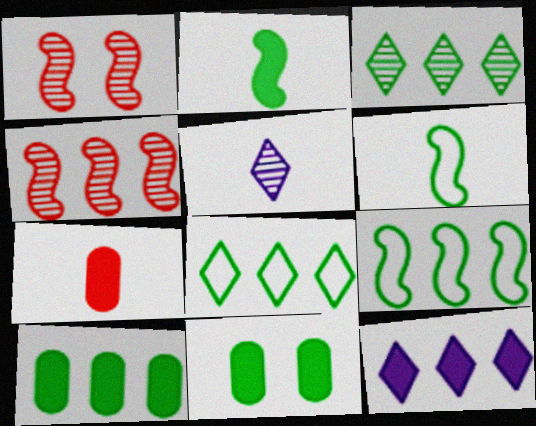[[3, 6, 11], 
[3, 9, 10], 
[5, 6, 7]]